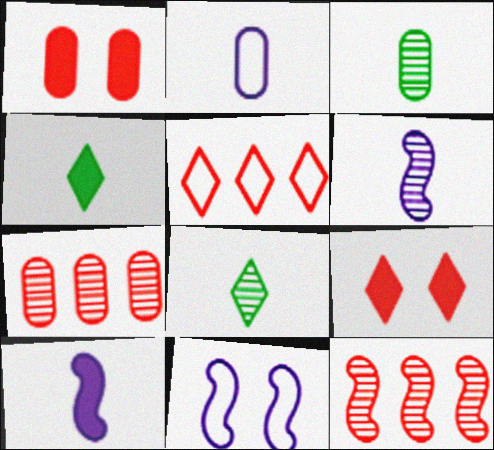[[4, 7, 11]]